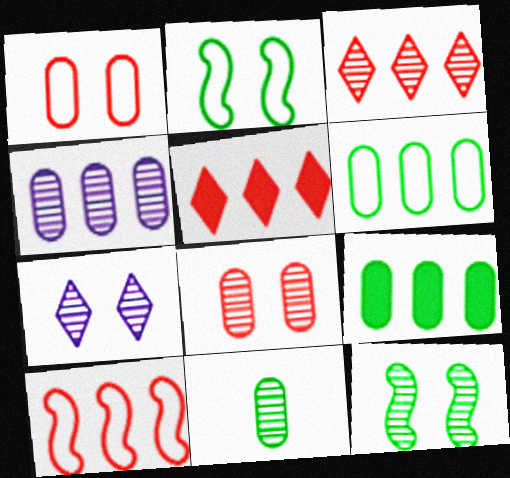[[4, 8, 11], 
[7, 8, 12]]